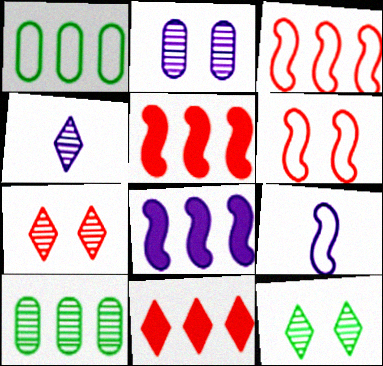[]